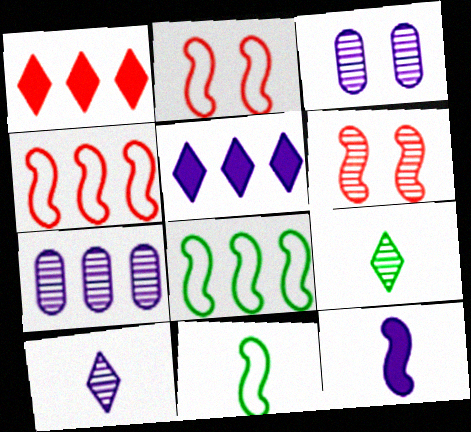[[1, 3, 11], 
[1, 7, 8], 
[6, 7, 9], 
[6, 8, 12]]